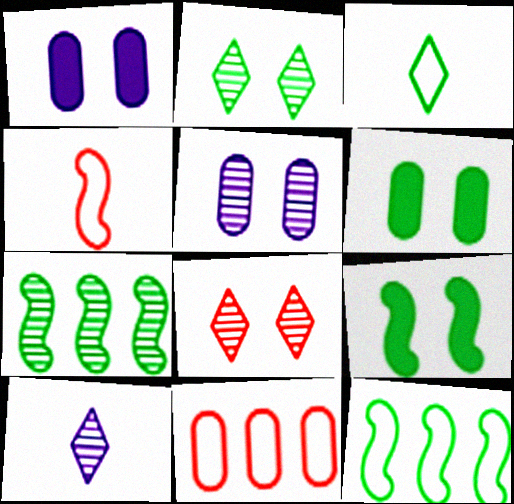[[3, 6, 7], 
[9, 10, 11]]